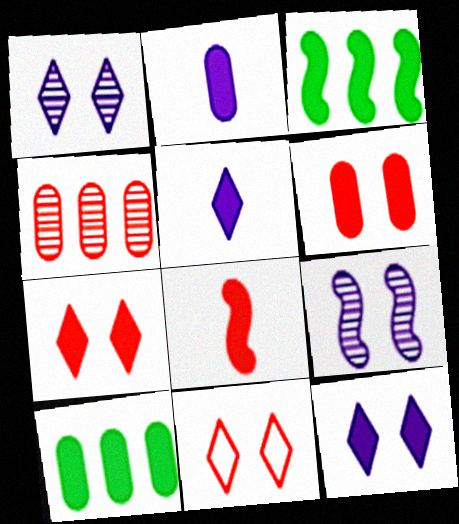[[2, 3, 7], 
[2, 6, 10], 
[3, 5, 6], 
[4, 8, 11], 
[8, 10, 12]]